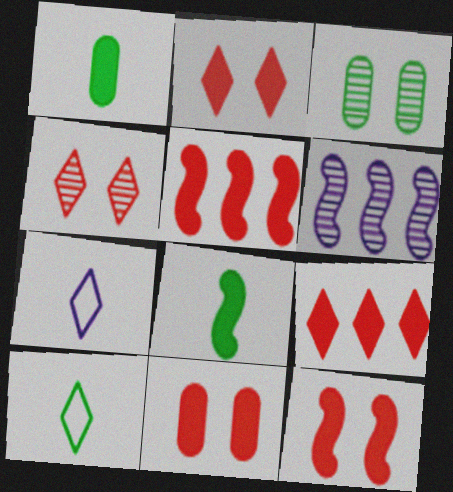[[2, 11, 12], 
[3, 5, 7], 
[6, 10, 11]]